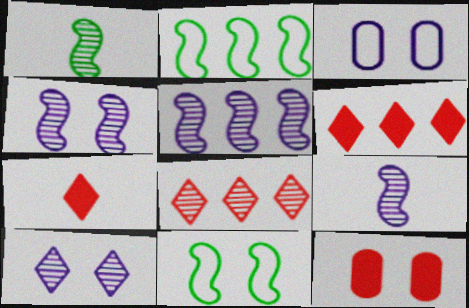[[1, 3, 6], 
[4, 5, 9], 
[10, 11, 12]]